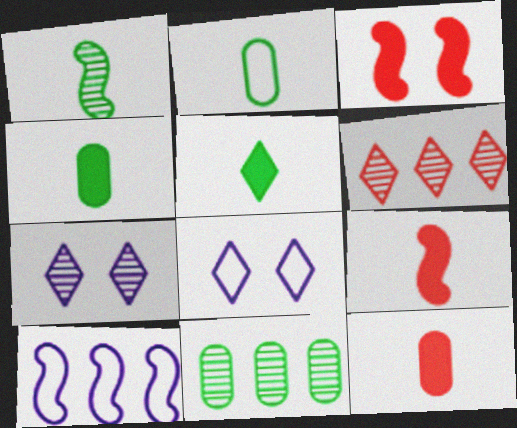[[1, 2, 5], 
[1, 3, 10], 
[5, 6, 8], 
[8, 9, 11]]